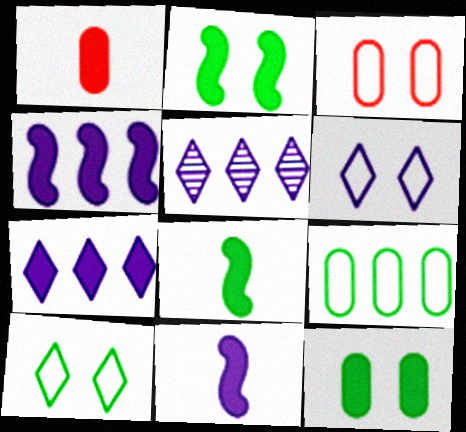[[1, 2, 7], 
[3, 5, 8]]